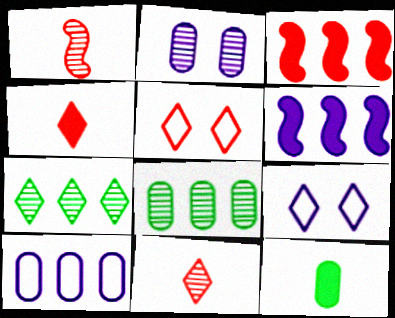[[1, 2, 7], 
[3, 7, 10], 
[4, 7, 9]]